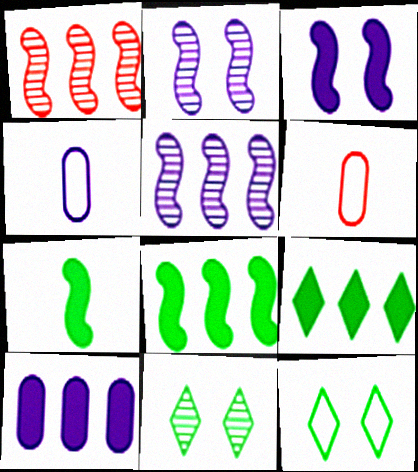[[2, 6, 9]]